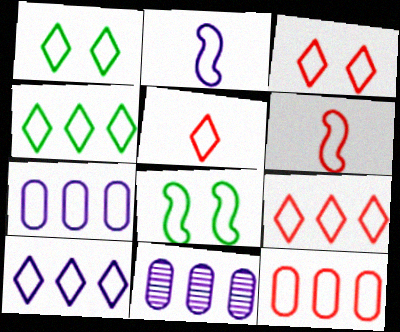[[1, 2, 12], 
[1, 5, 10], 
[1, 6, 7], 
[3, 5, 9], 
[3, 6, 12], 
[4, 9, 10], 
[5, 7, 8]]